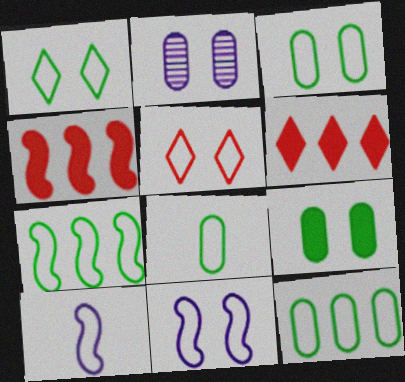[[1, 7, 8], 
[3, 5, 11], 
[3, 8, 12], 
[5, 10, 12]]